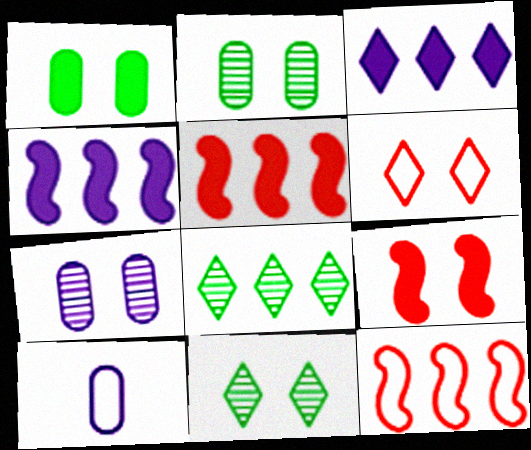[[5, 10, 11], 
[8, 9, 10]]